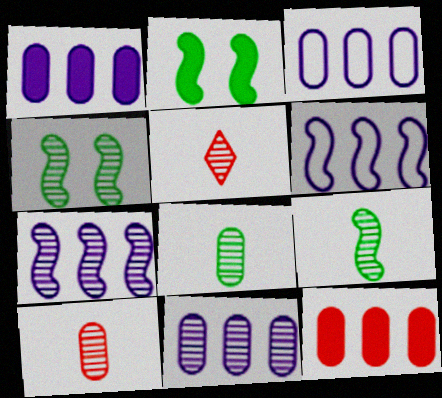[[1, 3, 11], 
[2, 3, 5], 
[4, 5, 11]]